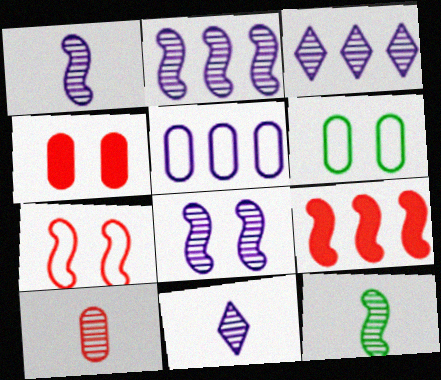[[1, 2, 8], 
[6, 9, 11], 
[10, 11, 12]]